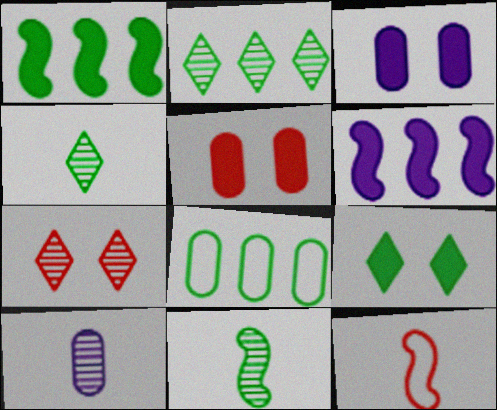[[1, 2, 8], 
[2, 3, 12], 
[5, 8, 10], 
[8, 9, 11]]